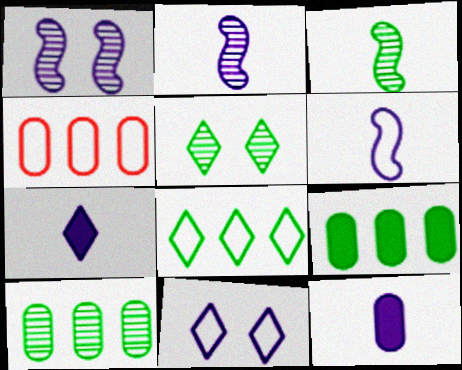[[3, 5, 10]]